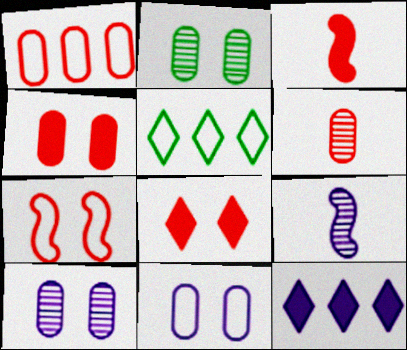[[1, 4, 6], 
[2, 4, 11], 
[3, 5, 10], 
[4, 5, 9], 
[9, 11, 12]]